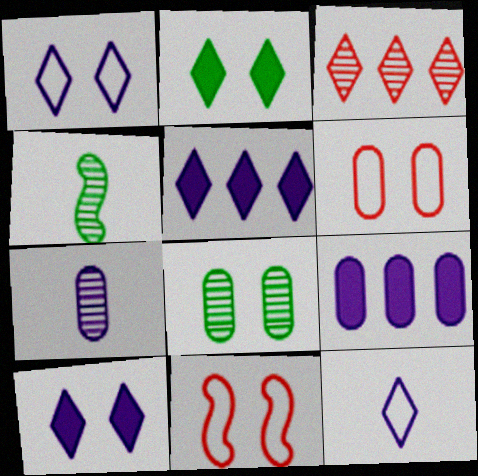[[2, 3, 12], 
[4, 5, 6], 
[8, 10, 11]]